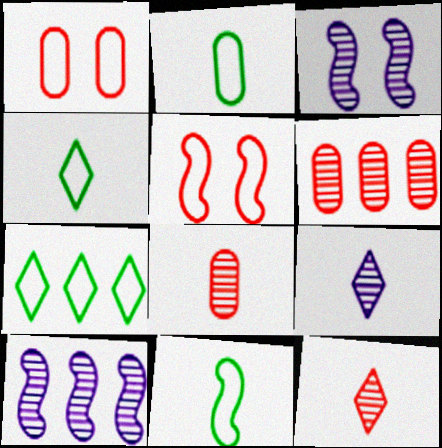[[2, 4, 11]]